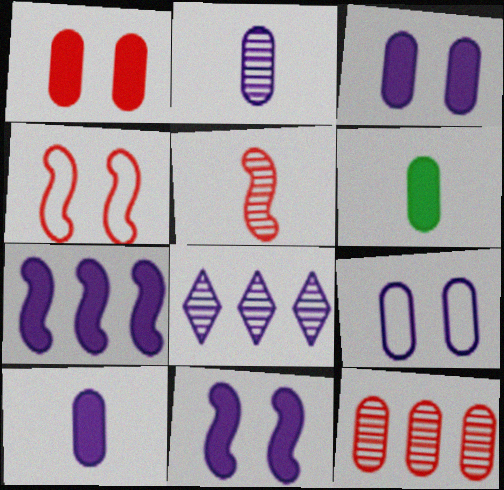[[4, 6, 8], 
[6, 9, 12]]